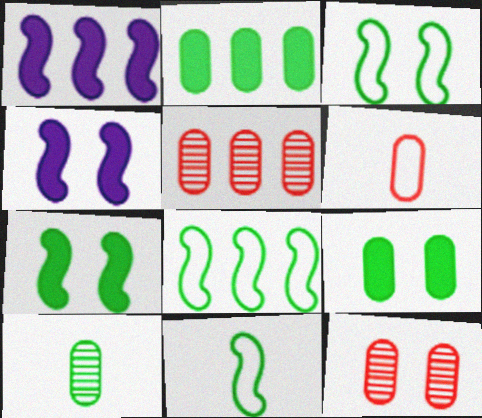[[3, 8, 11]]